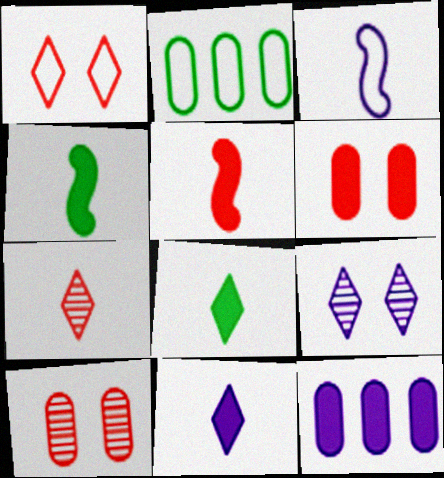[[1, 2, 3], 
[2, 5, 9], 
[3, 9, 12]]